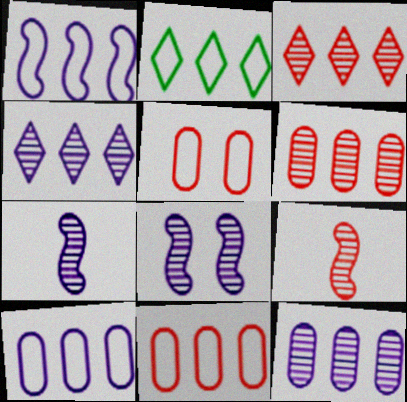[[1, 2, 11]]